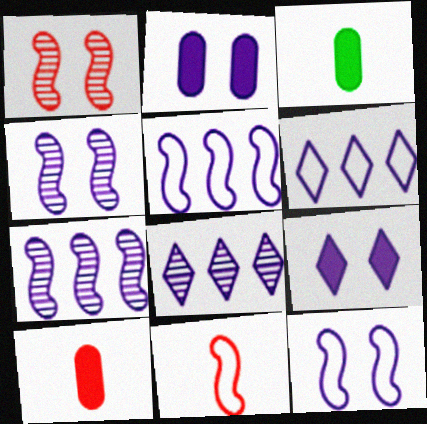[[1, 3, 6]]